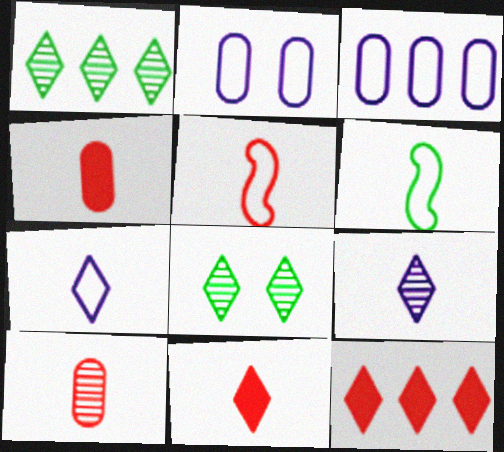[[4, 6, 9], 
[5, 10, 11], 
[7, 8, 12]]